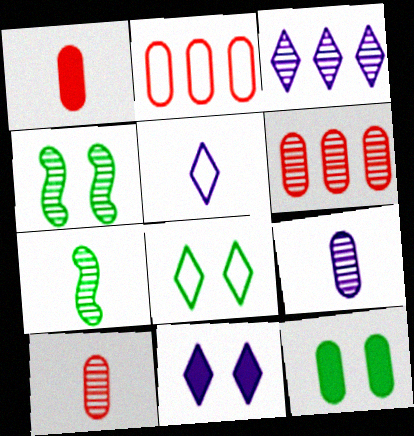[[1, 5, 7], 
[2, 7, 11], 
[2, 9, 12], 
[3, 4, 10], 
[3, 5, 11], 
[4, 8, 12]]